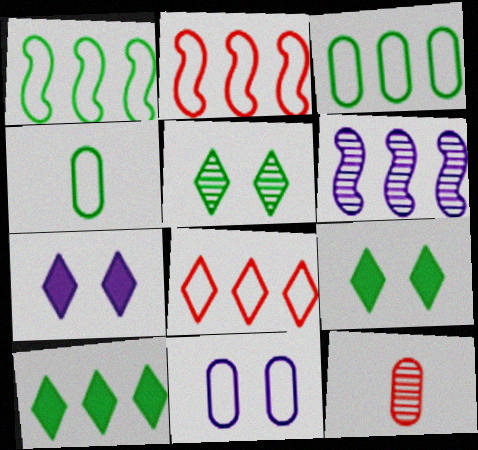[[1, 7, 12], 
[5, 6, 12]]